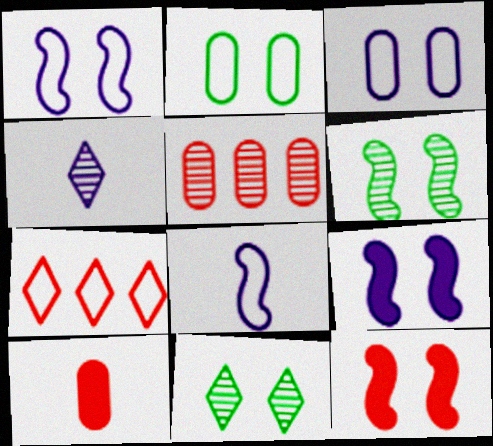[[1, 6, 12], 
[2, 7, 8], 
[3, 11, 12], 
[4, 5, 6]]